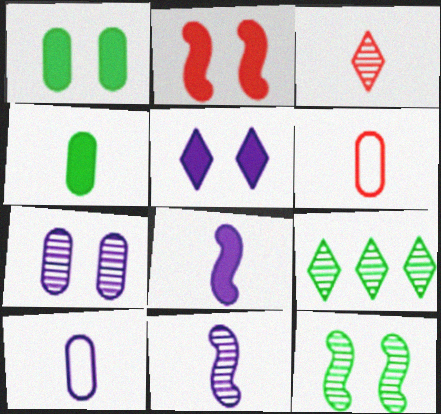[[1, 2, 5], 
[2, 9, 10]]